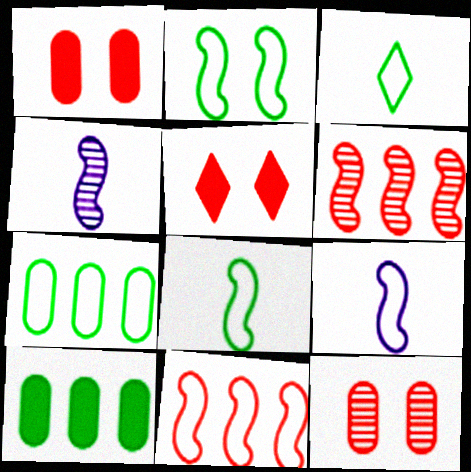[[2, 3, 7], 
[2, 9, 11], 
[4, 5, 7]]